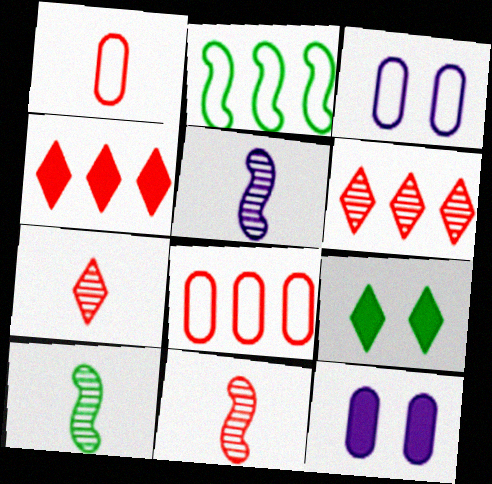[[2, 7, 12], 
[3, 4, 10], 
[5, 8, 9], 
[5, 10, 11]]